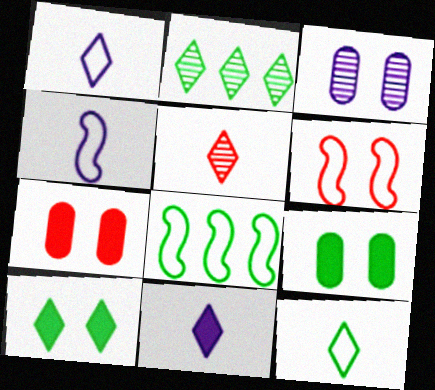[[2, 4, 7], 
[2, 10, 12], 
[3, 6, 10], 
[4, 6, 8], 
[5, 11, 12]]